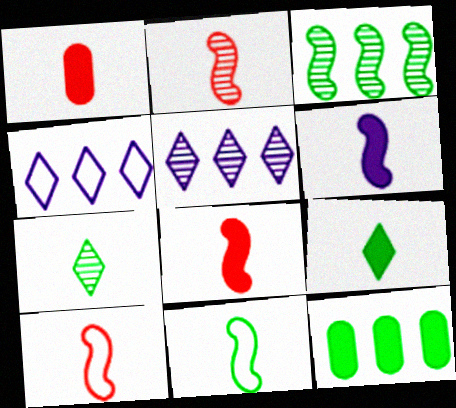[[1, 6, 9], 
[2, 6, 11], 
[2, 8, 10]]